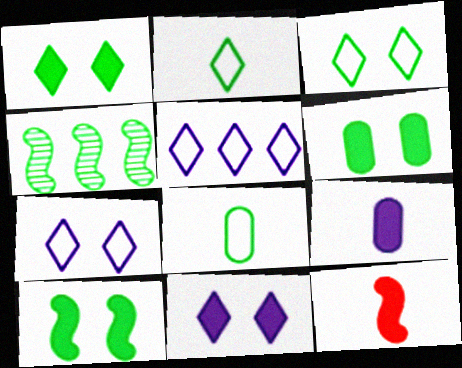[[1, 4, 8], 
[1, 6, 10], 
[2, 4, 6]]